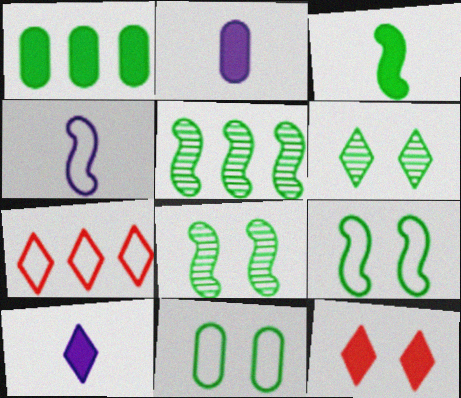[[2, 7, 8], 
[3, 5, 9], 
[4, 7, 11], 
[6, 7, 10]]